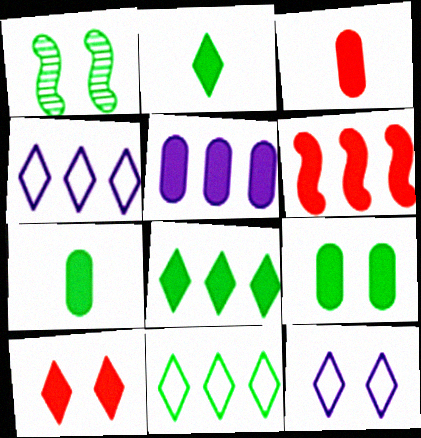[[1, 3, 4], 
[1, 7, 11], 
[3, 5, 9], 
[3, 6, 10], 
[5, 6, 8]]